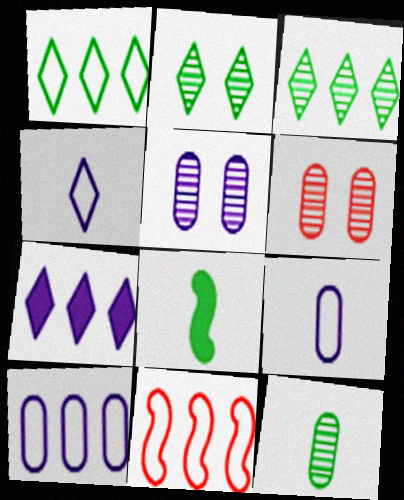[[1, 10, 11]]